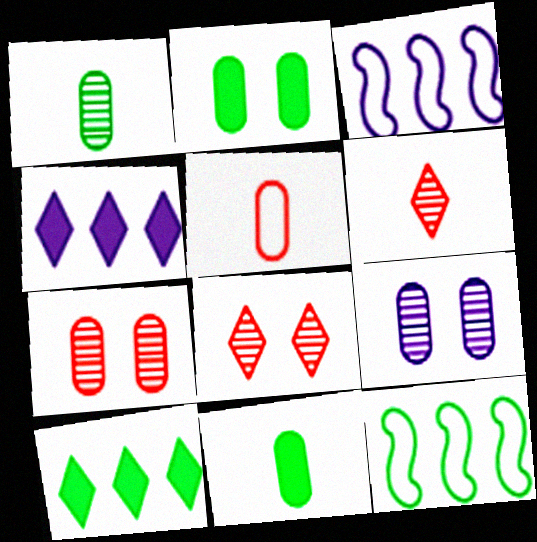[[2, 3, 6], 
[3, 8, 11]]